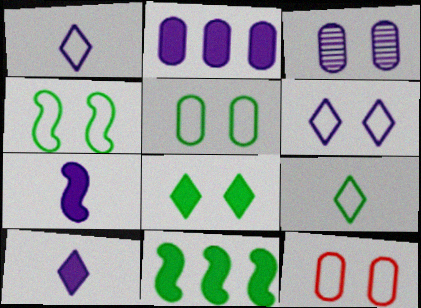[[4, 6, 12]]